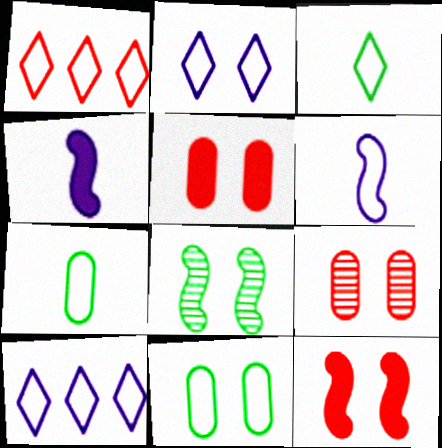[[1, 2, 3], 
[1, 6, 11], 
[2, 5, 8]]